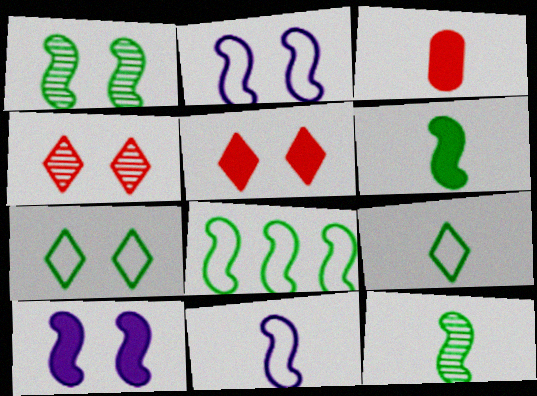[[1, 6, 8]]